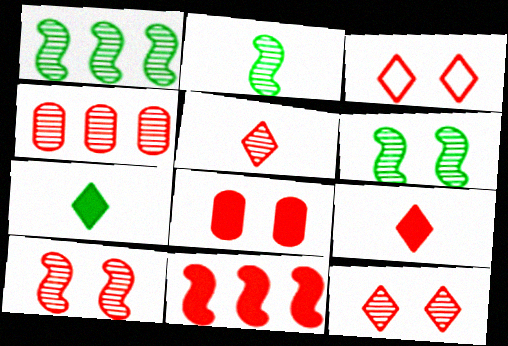[[1, 2, 6], 
[3, 8, 10], 
[4, 5, 10], 
[8, 9, 11]]